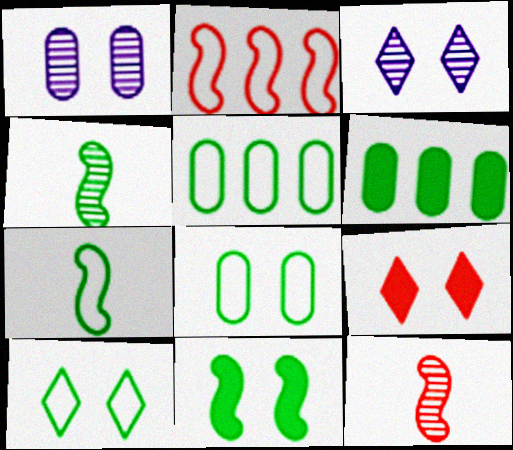[[3, 9, 10], 
[4, 6, 10], 
[5, 7, 10]]